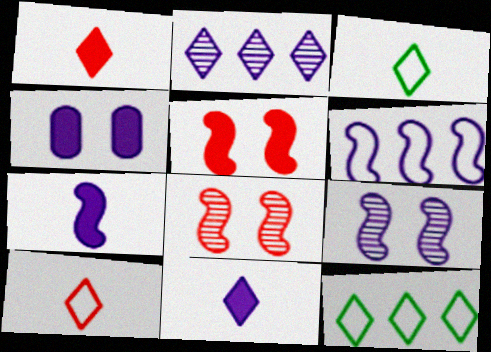[[6, 7, 9]]